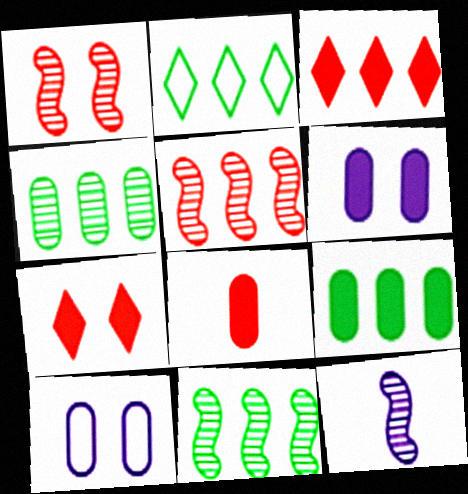[[1, 11, 12], 
[2, 9, 11], 
[4, 8, 10], 
[6, 8, 9]]